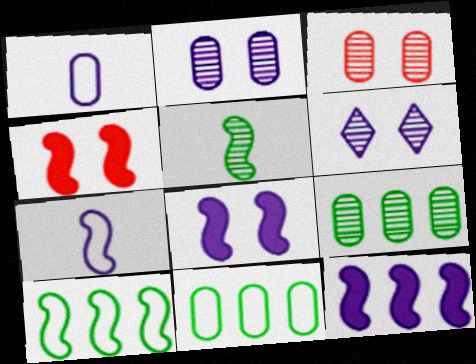[[1, 6, 12]]